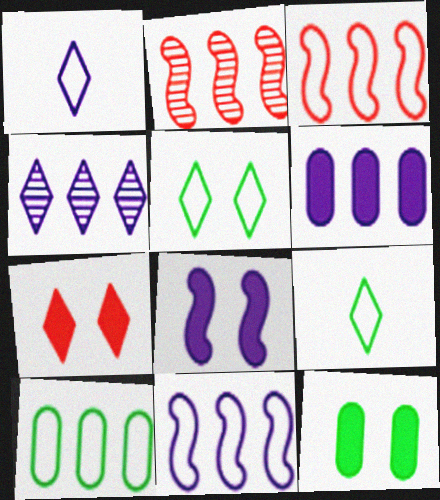[[1, 2, 12], 
[4, 6, 11], 
[4, 7, 9], 
[7, 8, 12]]